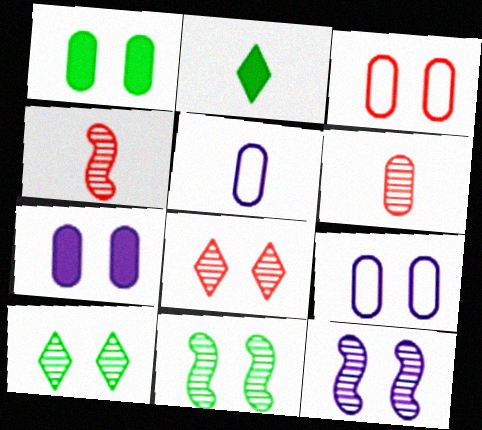[[2, 4, 5]]